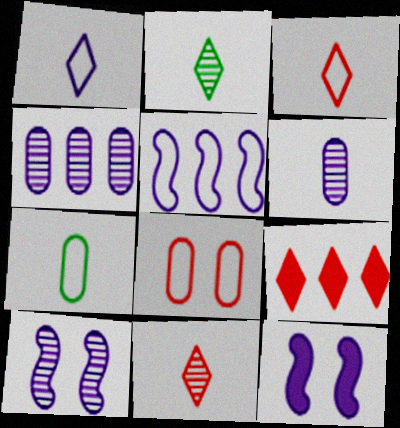[[1, 4, 12], 
[7, 9, 10]]